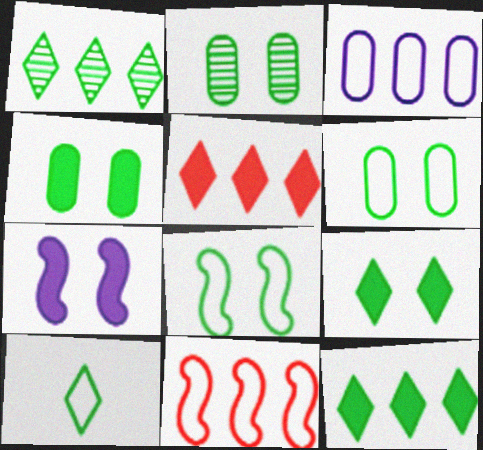[[1, 9, 10], 
[2, 4, 6], 
[2, 8, 9]]